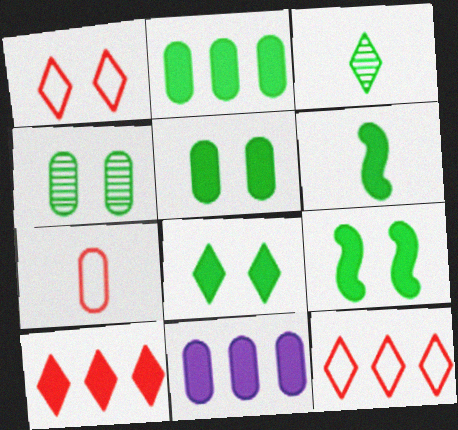[[2, 6, 8], 
[4, 7, 11], 
[5, 8, 9]]